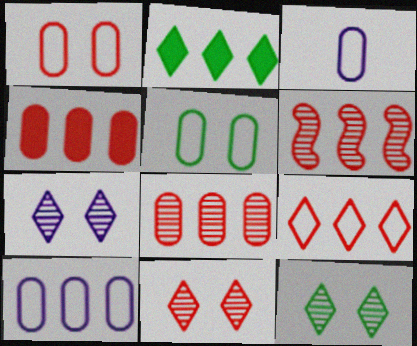[[2, 6, 10], 
[4, 6, 9], 
[7, 11, 12]]